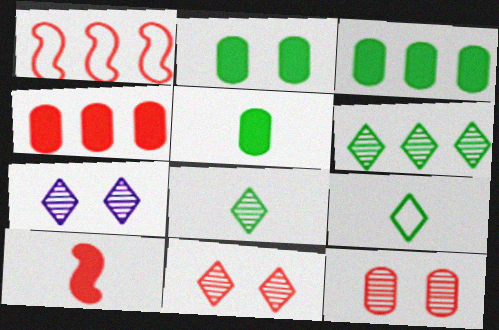[[1, 5, 7], 
[2, 3, 5]]